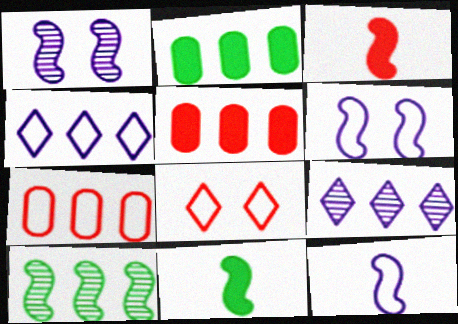[[3, 6, 10], 
[4, 5, 10]]